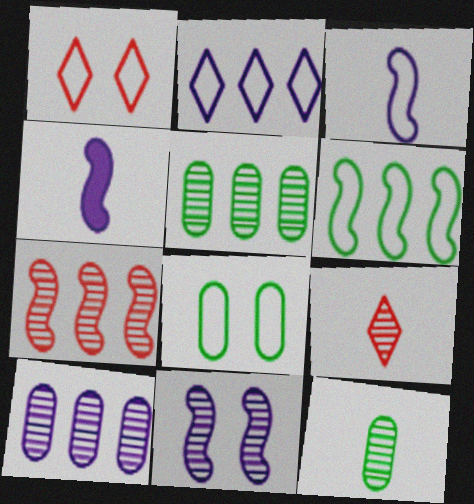[[1, 4, 5], 
[5, 9, 11]]